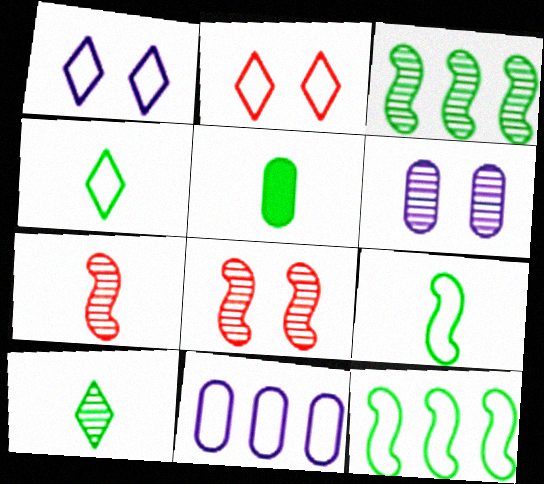[[2, 9, 11], 
[5, 9, 10]]